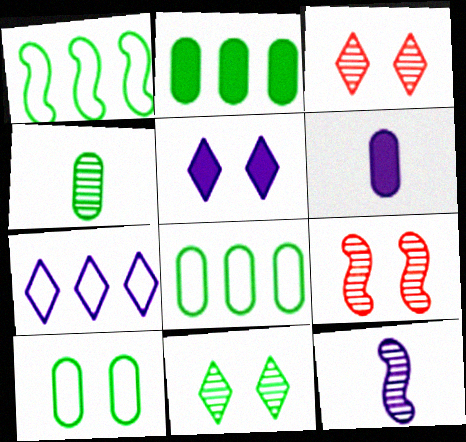[[1, 3, 6], 
[2, 4, 10], 
[5, 9, 10]]